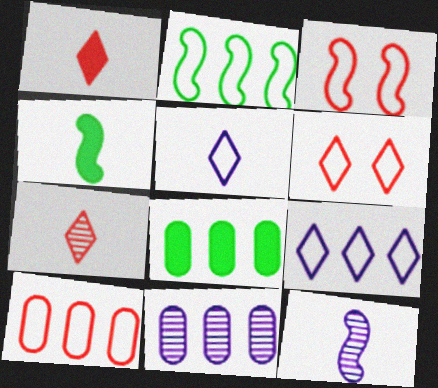[[2, 9, 10], 
[4, 6, 11], 
[6, 8, 12], 
[8, 10, 11]]